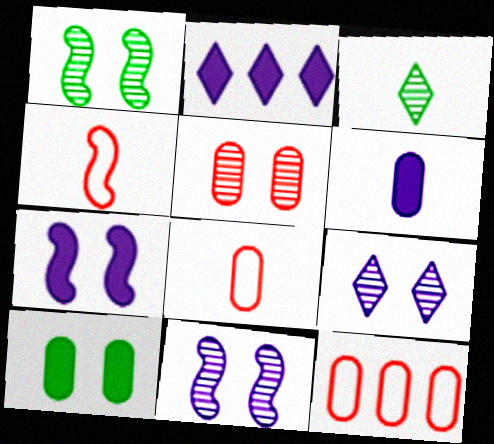[[1, 2, 8], 
[1, 5, 9], 
[2, 6, 7], 
[3, 4, 6], 
[3, 7, 12]]